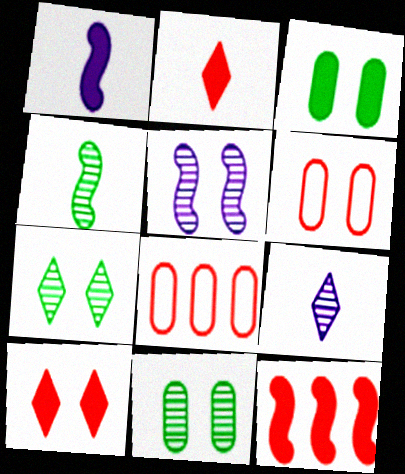[[1, 7, 8]]